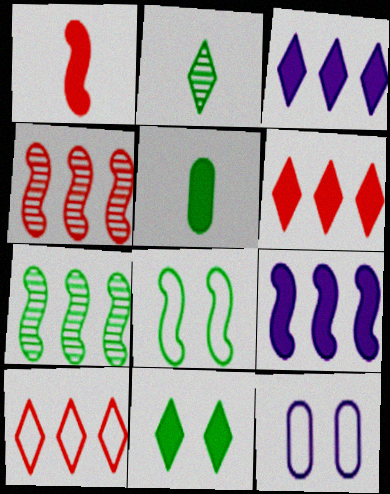[]